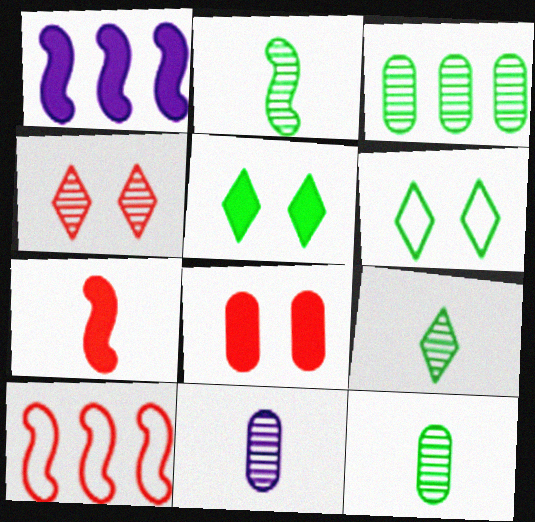[[2, 9, 12], 
[5, 10, 11]]